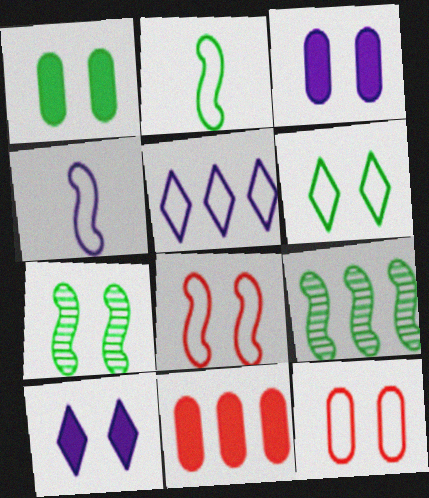[[1, 6, 7], 
[2, 5, 12], 
[5, 9, 11], 
[7, 10, 12]]